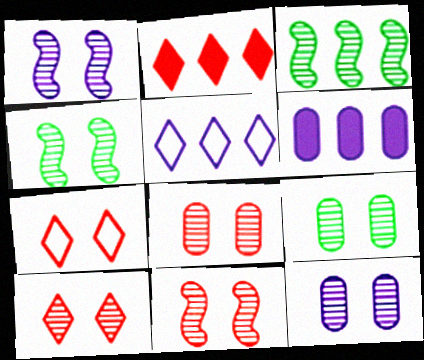[[1, 4, 11], 
[1, 9, 10], 
[4, 10, 12], 
[8, 9, 12], 
[8, 10, 11]]